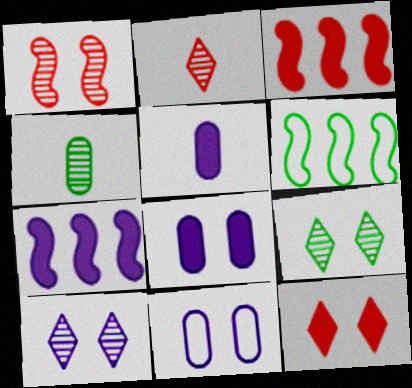[[2, 6, 8]]